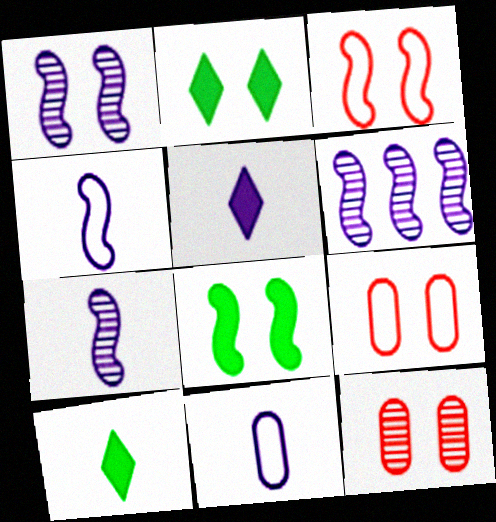[[1, 2, 9], 
[1, 3, 8], 
[1, 6, 7], 
[5, 7, 11], 
[6, 9, 10]]